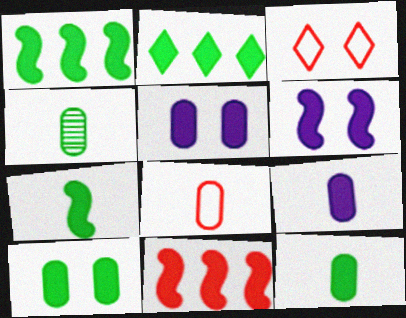[[2, 7, 10], 
[4, 8, 9], 
[6, 7, 11]]